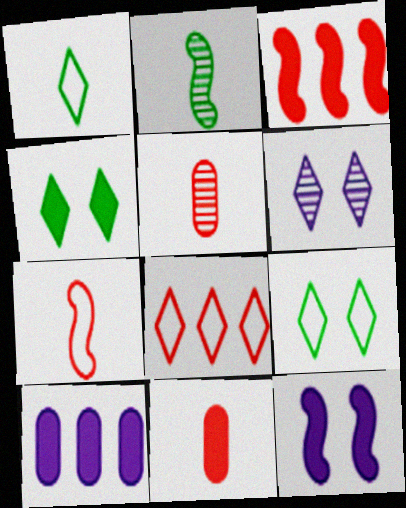[]